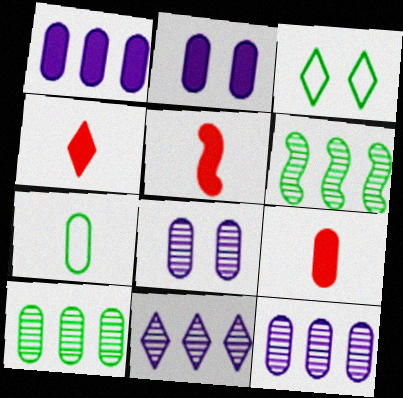[[3, 4, 11], 
[3, 5, 12], 
[4, 5, 9]]